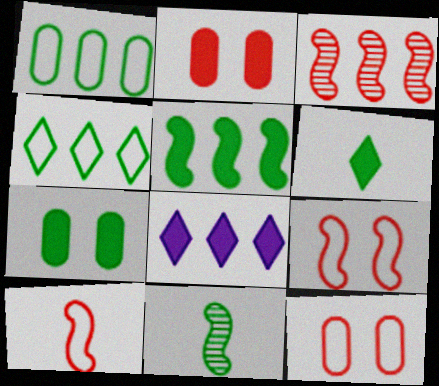[[1, 3, 8], 
[4, 7, 11], 
[5, 6, 7], 
[8, 11, 12]]